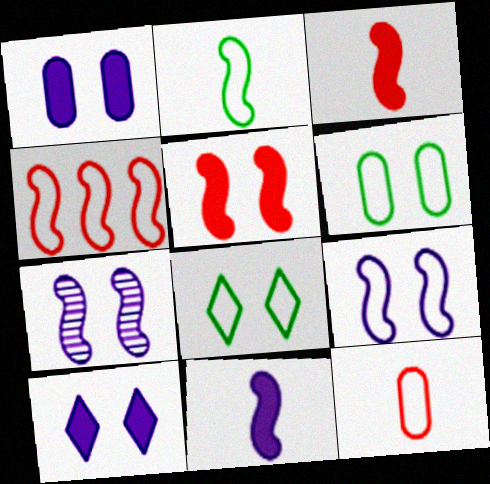[[2, 4, 9]]